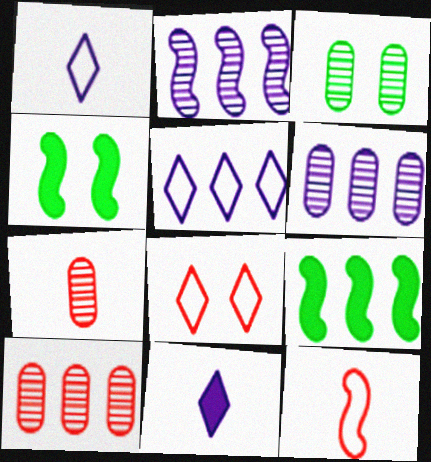[[1, 4, 10], 
[2, 4, 12], 
[3, 6, 7], 
[4, 5, 7], 
[5, 9, 10]]